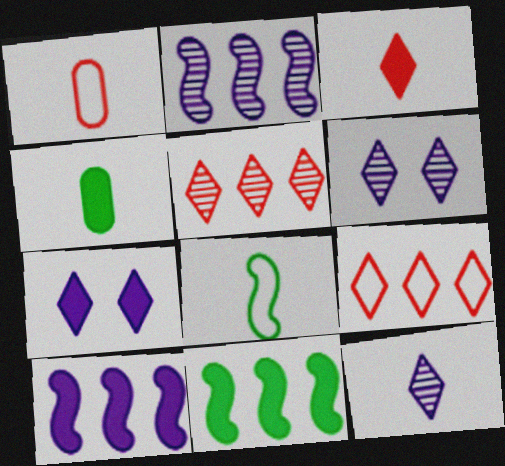[[1, 6, 11]]